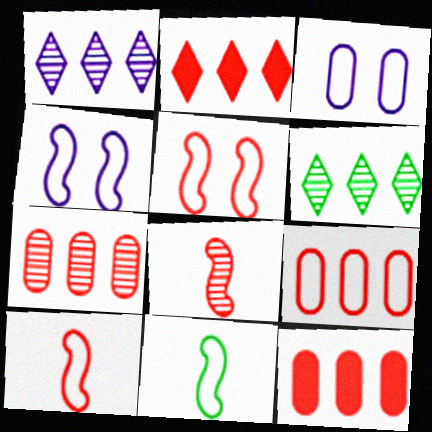[[7, 9, 12]]